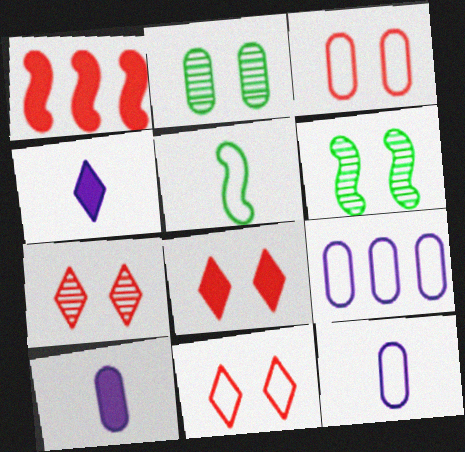[[5, 9, 11], 
[7, 8, 11]]